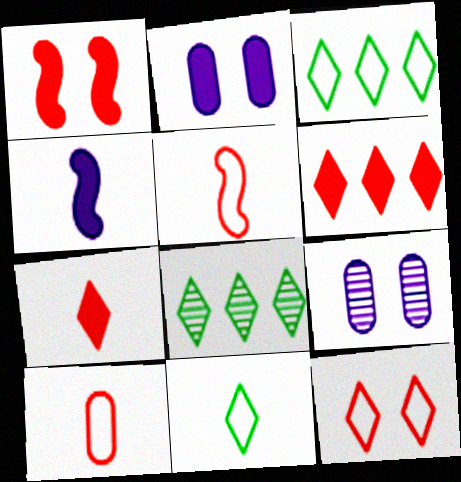[[2, 5, 8]]